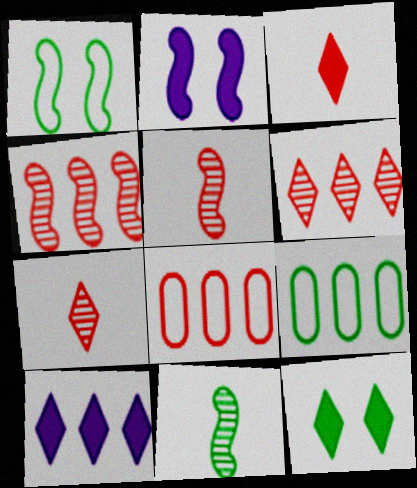[[2, 7, 9], 
[3, 10, 12], 
[4, 9, 10], 
[9, 11, 12]]